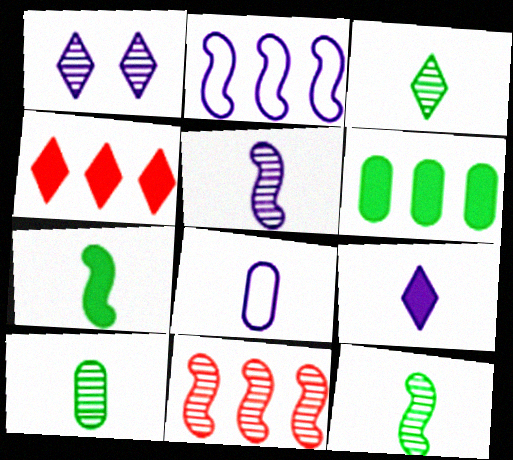[[1, 10, 11], 
[3, 10, 12], 
[5, 8, 9]]